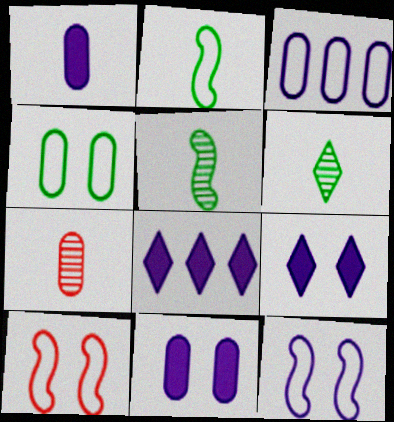[]